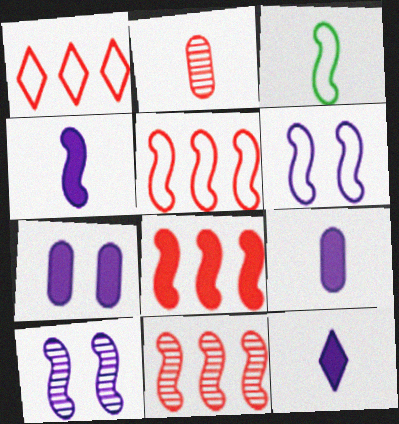[[2, 3, 12], 
[3, 5, 6], 
[3, 8, 10], 
[4, 9, 12], 
[5, 8, 11]]